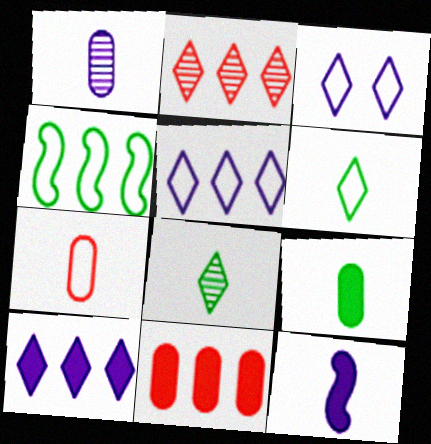[[1, 7, 9], 
[3, 4, 7], 
[7, 8, 12]]